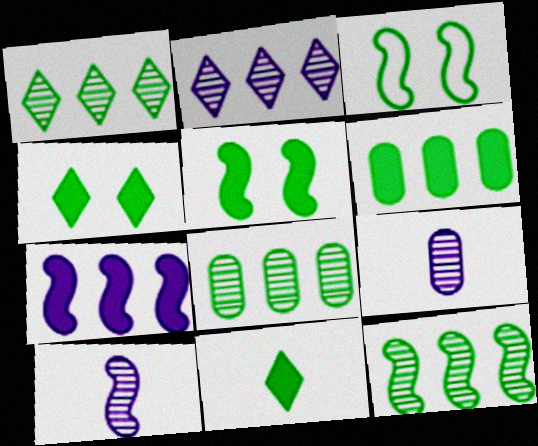[[1, 8, 12], 
[3, 8, 11], 
[5, 6, 11]]